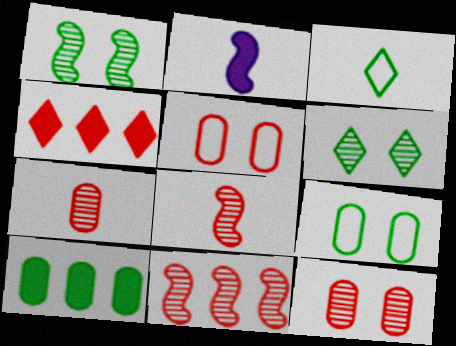[[1, 3, 10], 
[2, 3, 7], 
[4, 5, 8]]